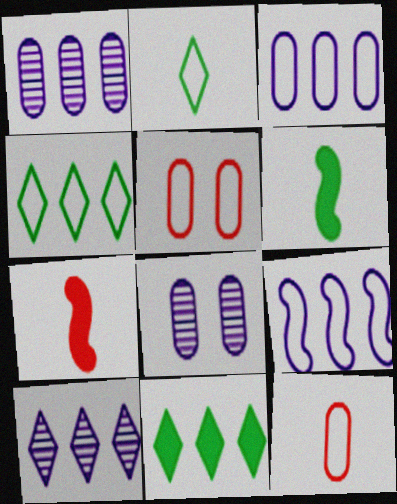[[2, 5, 9], 
[4, 7, 8], 
[5, 6, 10]]